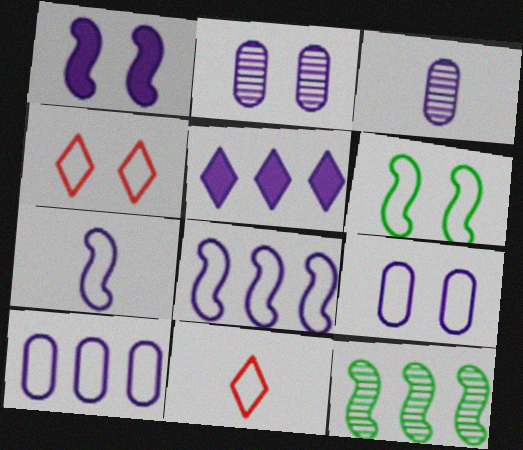[[2, 5, 7], 
[4, 6, 9], 
[6, 10, 11]]